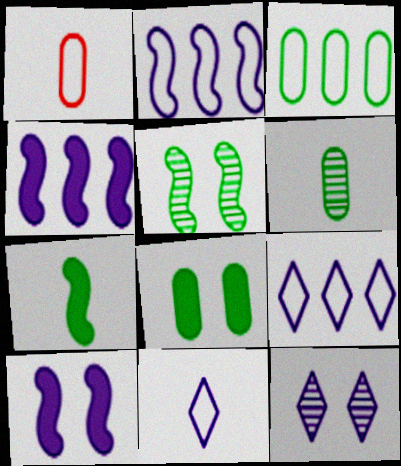[[3, 6, 8]]